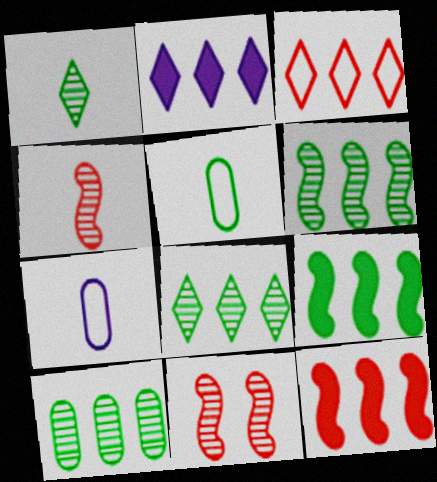[[2, 3, 8], 
[2, 5, 11], 
[6, 8, 10]]